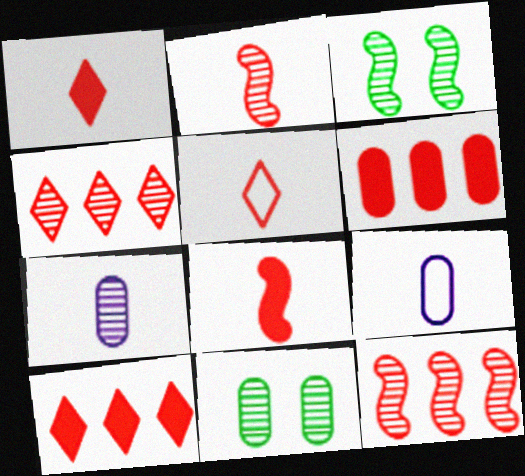[[3, 4, 7], 
[3, 9, 10], 
[6, 9, 11]]